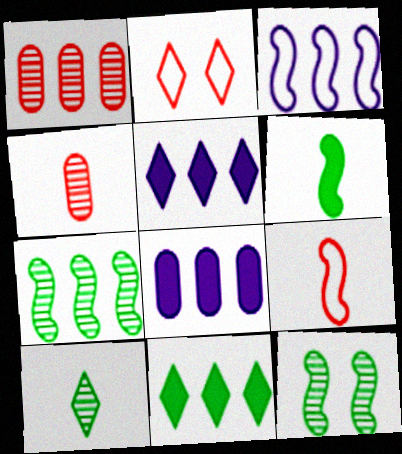[[1, 3, 11], 
[2, 5, 10]]